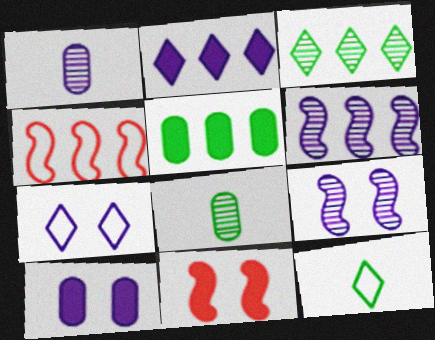[[7, 9, 10]]